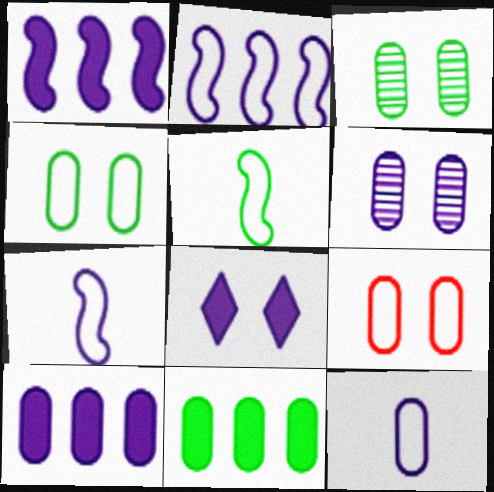[[6, 10, 12]]